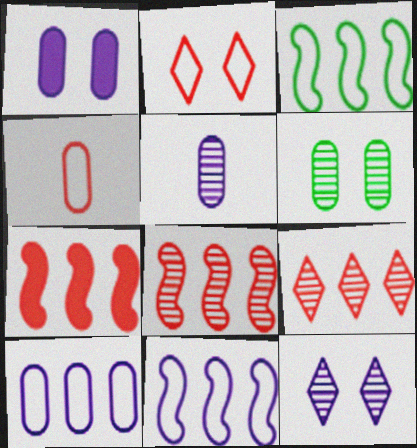[[1, 5, 10]]